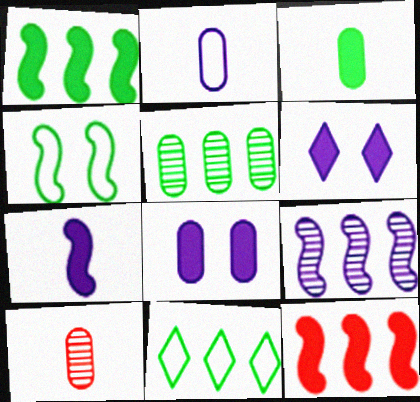[[1, 5, 11], 
[2, 3, 10], 
[2, 6, 9], 
[3, 6, 12]]